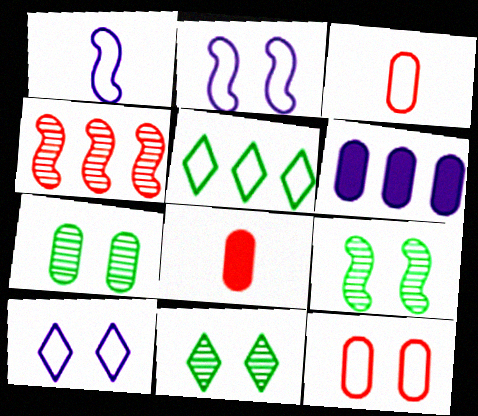[[1, 5, 12], 
[2, 3, 5], 
[3, 6, 7], 
[4, 5, 6], 
[7, 9, 11]]